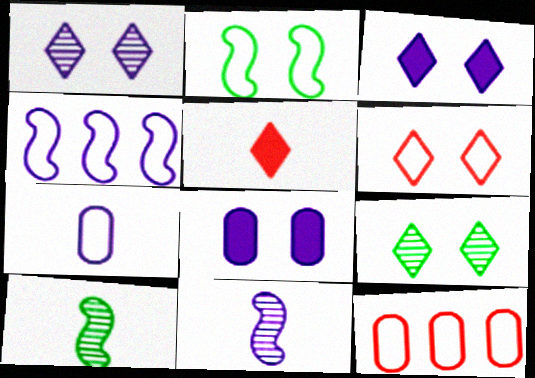[[3, 6, 9], 
[3, 10, 12], 
[5, 7, 10]]